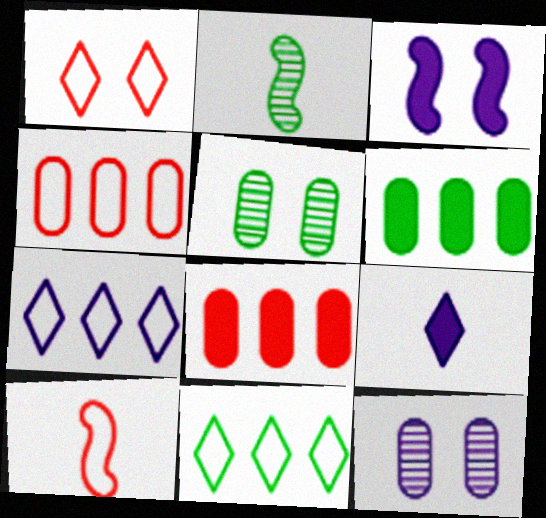[[1, 3, 5], 
[1, 4, 10]]